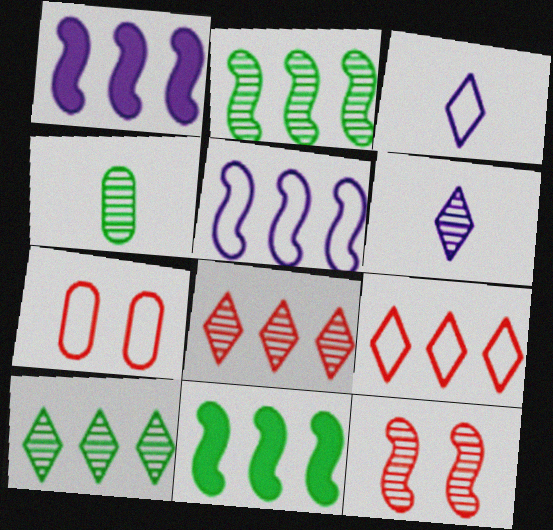[[6, 7, 11]]